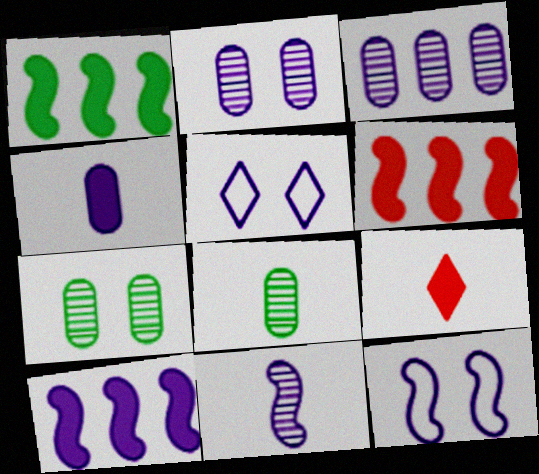[[1, 6, 10], 
[5, 6, 8], 
[10, 11, 12]]